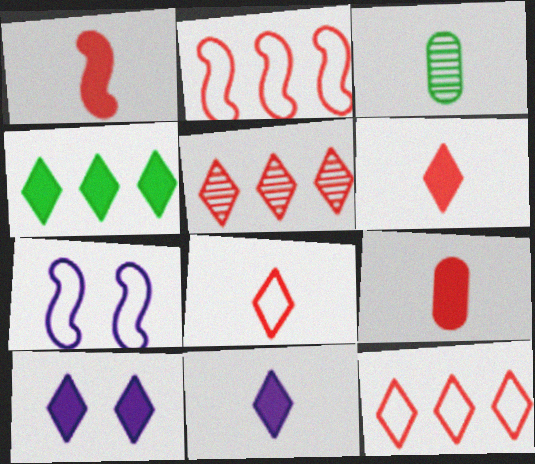[[1, 6, 9], 
[2, 3, 10], 
[4, 6, 10]]